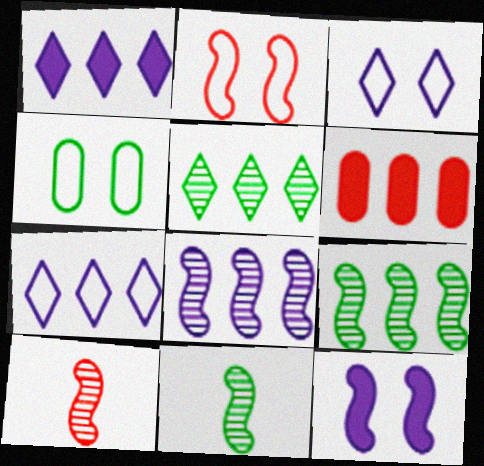[[1, 4, 10], 
[2, 3, 4], 
[3, 6, 11], 
[6, 7, 9]]